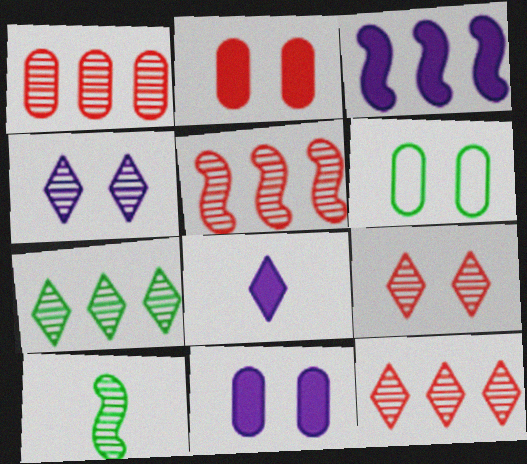[[1, 4, 10], 
[1, 5, 12], 
[3, 8, 11], 
[5, 6, 8]]